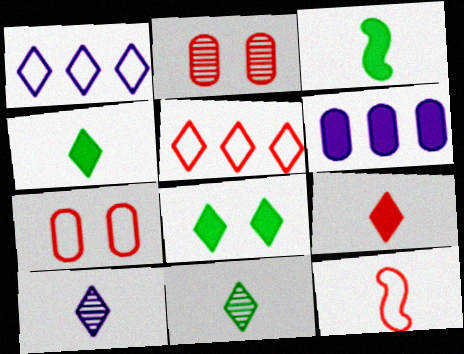[[1, 2, 3], 
[5, 7, 12], 
[5, 8, 10]]